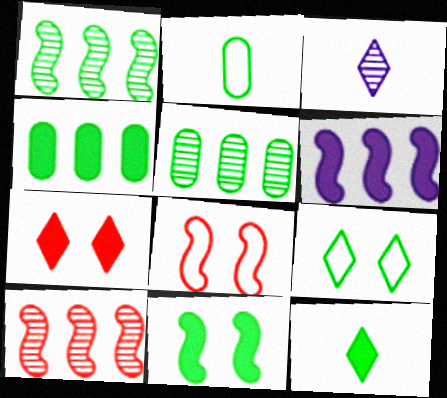[[3, 4, 8], 
[4, 11, 12]]